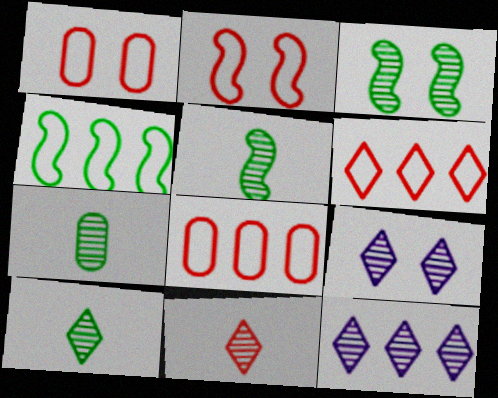[[5, 7, 10]]